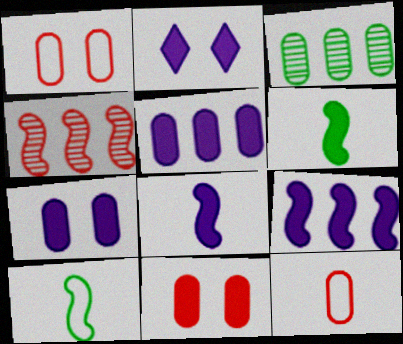[[2, 5, 8], 
[3, 7, 12]]